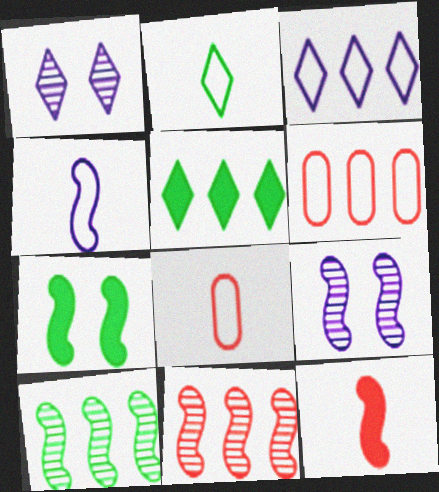[[2, 4, 8], 
[4, 7, 11], 
[5, 8, 9]]